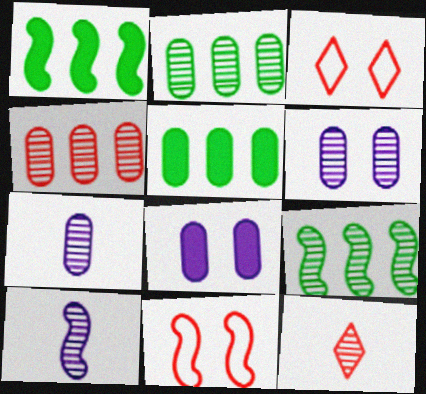[[1, 3, 7], 
[1, 10, 11], 
[3, 5, 10], 
[6, 9, 12]]